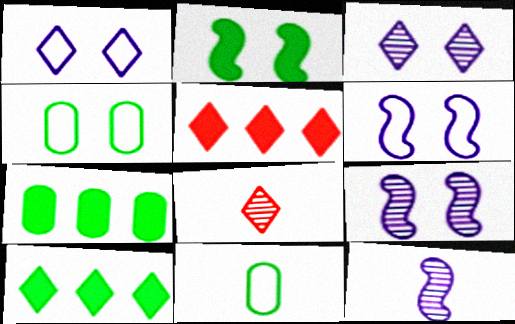[[1, 8, 10], 
[4, 5, 12], 
[5, 9, 11], 
[6, 7, 8]]